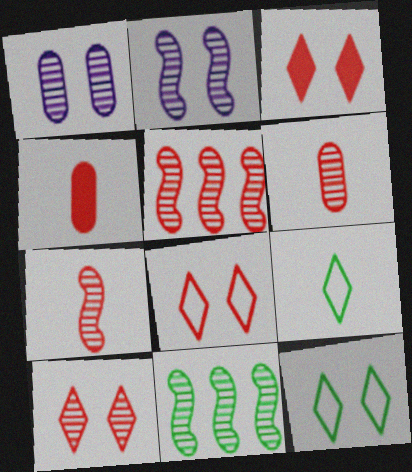[[2, 7, 11], 
[3, 8, 10], 
[4, 5, 8], 
[5, 6, 10]]